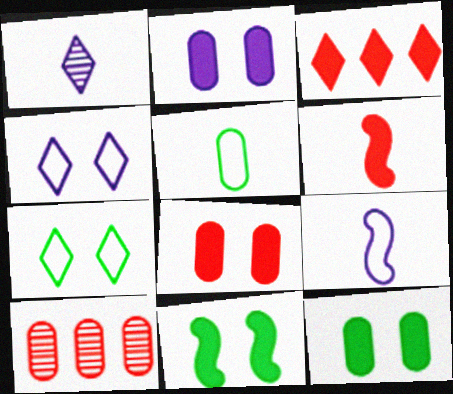[[1, 3, 7], 
[1, 5, 6], 
[2, 5, 10], 
[2, 8, 12], 
[3, 6, 8]]